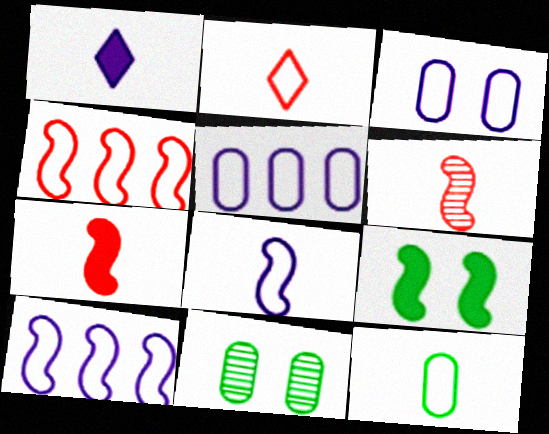[[1, 4, 11], 
[1, 6, 12], 
[2, 8, 12], 
[6, 9, 10]]